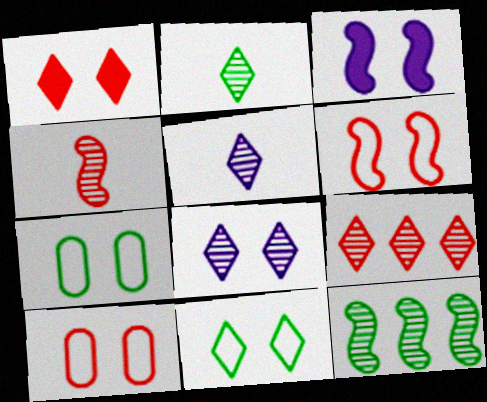[[1, 8, 11], 
[2, 8, 9]]